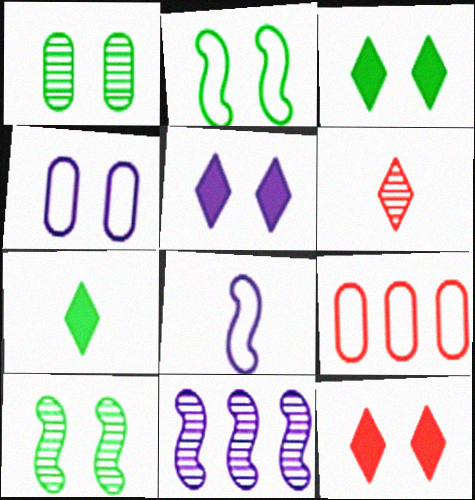[[1, 2, 3], 
[1, 6, 11], 
[3, 5, 12], 
[4, 10, 12]]